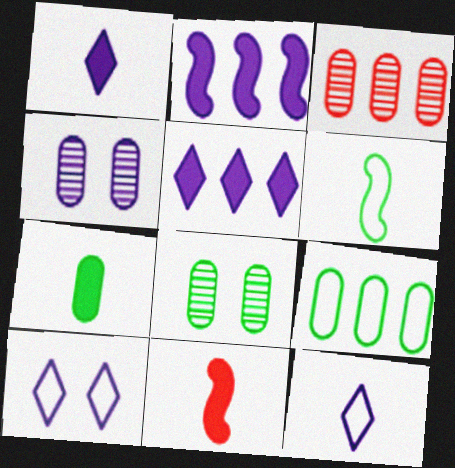[[1, 7, 11], 
[2, 4, 12], 
[7, 8, 9]]